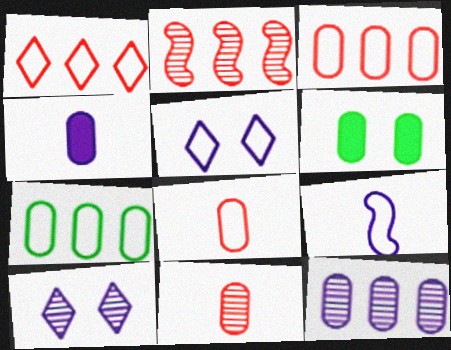[[6, 8, 12]]